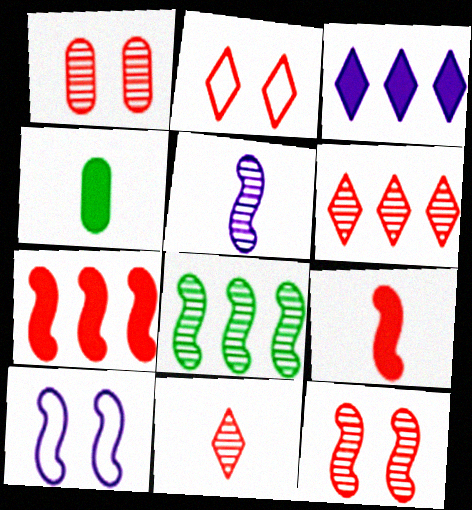[[4, 6, 10], 
[5, 8, 12], 
[8, 9, 10]]